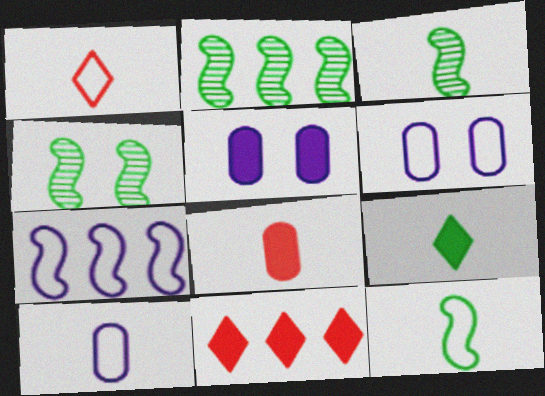[[1, 2, 5], 
[1, 10, 12], 
[2, 3, 4], 
[3, 6, 11], 
[4, 10, 11]]